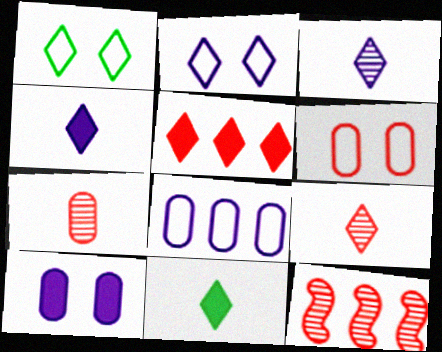[[1, 3, 5]]